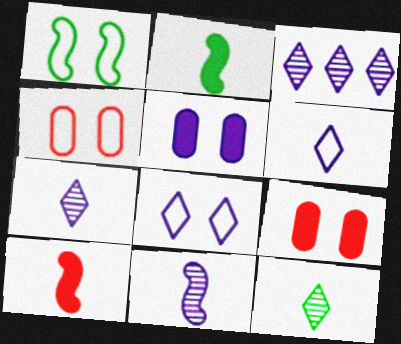[[1, 4, 8], 
[2, 3, 4]]